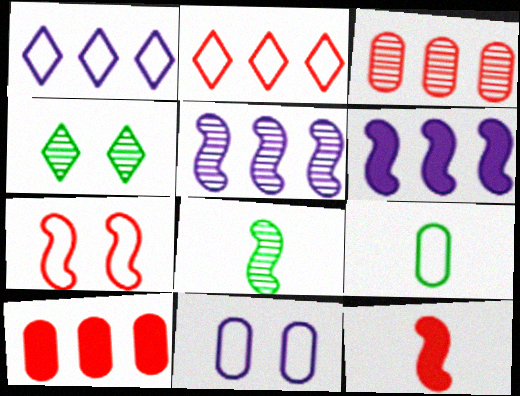[[1, 7, 9], 
[6, 7, 8]]